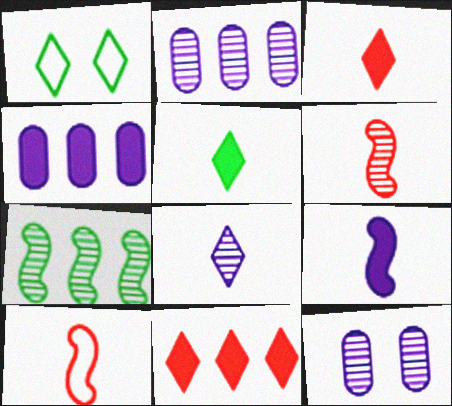[[1, 4, 6], 
[1, 8, 11]]